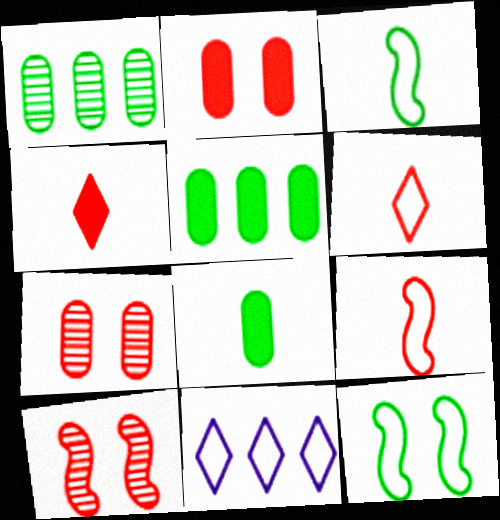[[8, 10, 11]]